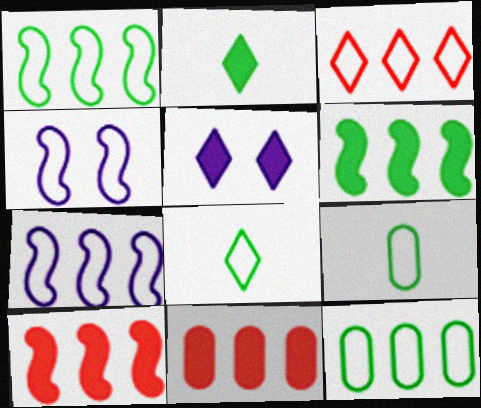[[3, 4, 9], 
[3, 7, 12]]